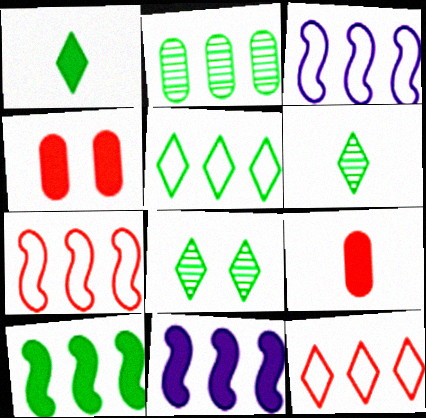[[1, 4, 11], 
[1, 5, 8], 
[2, 5, 10], 
[2, 11, 12], 
[3, 4, 6], 
[3, 8, 9]]